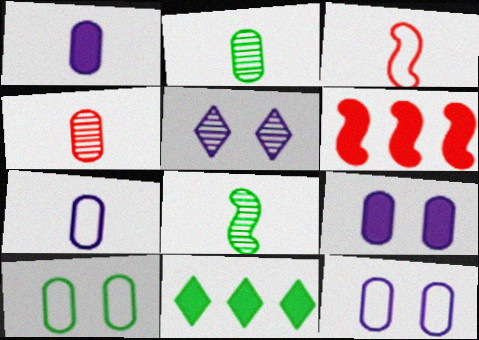[[8, 10, 11]]